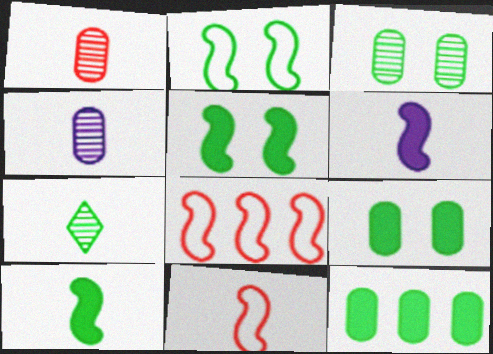[[2, 7, 12]]